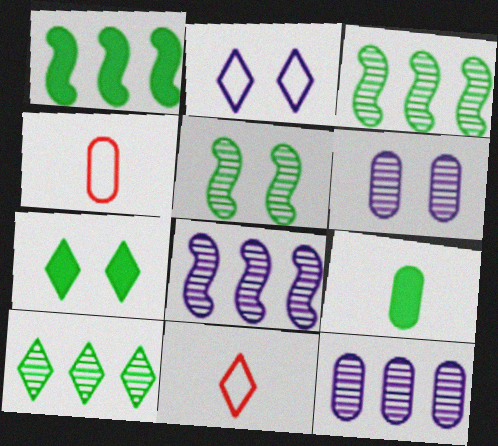[[1, 6, 11], 
[1, 7, 9], 
[4, 7, 8]]